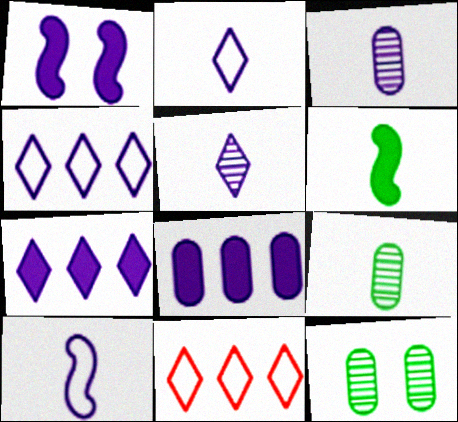[[1, 3, 4], 
[1, 9, 11]]